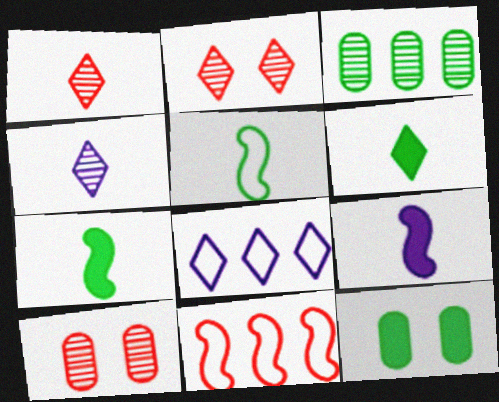[[2, 6, 8], 
[4, 11, 12], 
[7, 8, 10]]